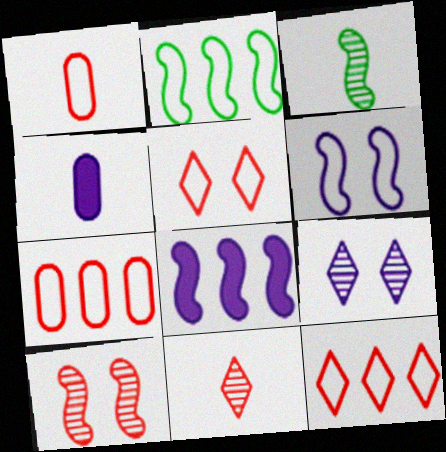[]